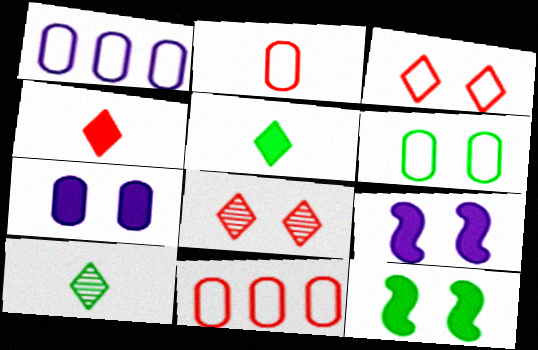[[1, 2, 6], 
[6, 8, 9], 
[9, 10, 11]]